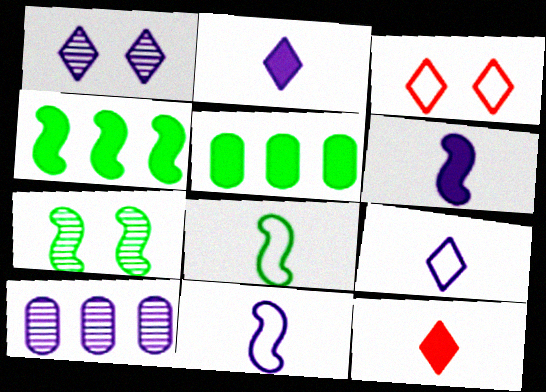[[4, 7, 8]]